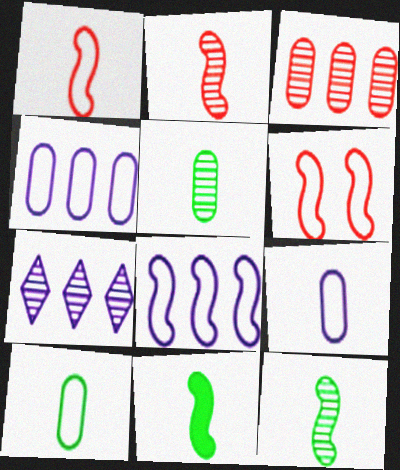[]